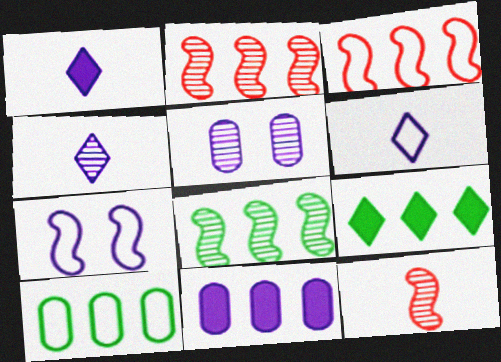[[1, 4, 6], 
[4, 7, 11], 
[8, 9, 10]]